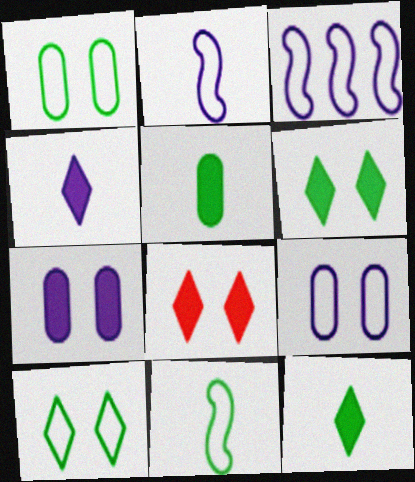[]